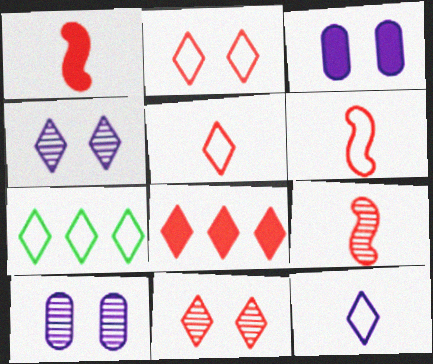[[1, 6, 9], 
[1, 7, 10], 
[2, 7, 12], 
[3, 7, 9], 
[5, 8, 11]]